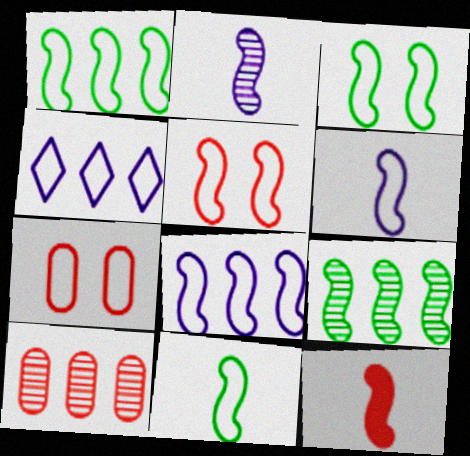[[1, 3, 11], 
[1, 5, 6], 
[2, 11, 12], 
[4, 7, 11], 
[5, 8, 11]]